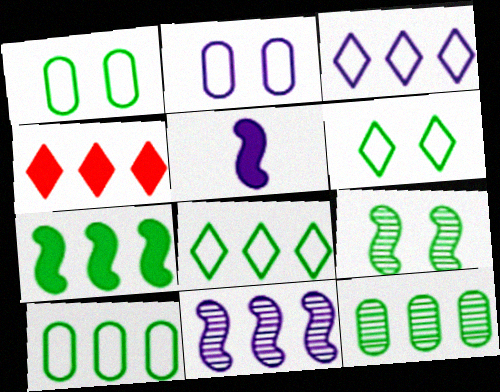[[4, 10, 11], 
[7, 8, 12]]